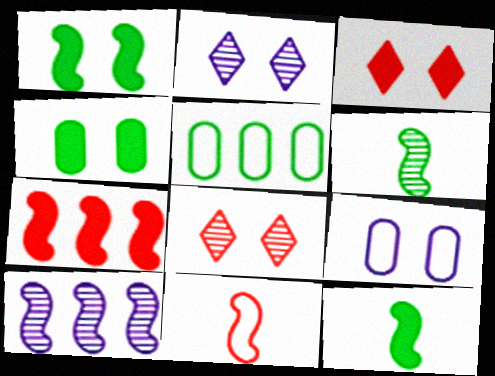[[1, 8, 9], 
[1, 10, 11]]